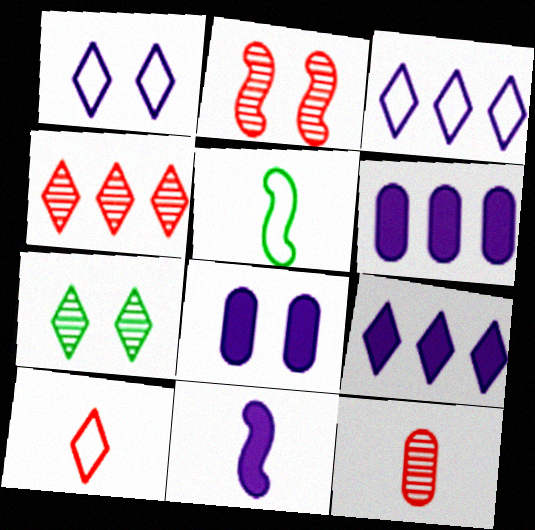[[2, 4, 12], 
[4, 5, 8], 
[7, 9, 10], 
[8, 9, 11]]